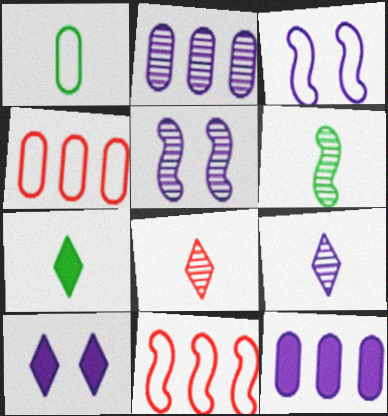[[1, 6, 7], 
[2, 5, 9], 
[3, 9, 12], 
[4, 5, 7], 
[4, 6, 10]]